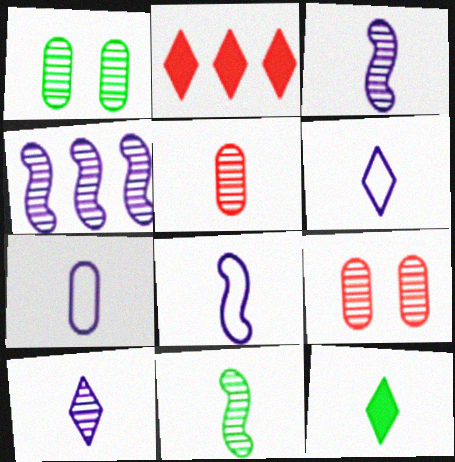[[1, 2, 8], 
[5, 8, 12], 
[5, 10, 11], 
[6, 7, 8]]